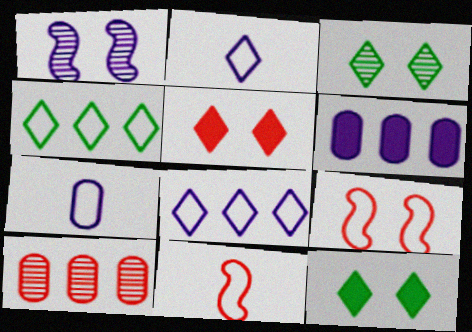[[1, 2, 6], 
[3, 6, 11], 
[4, 7, 9], 
[5, 10, 11]]